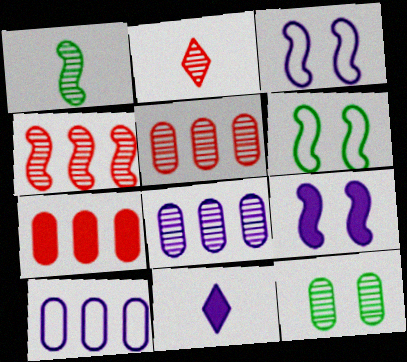[[3, 8, 11], 
[5, 6, 11]]